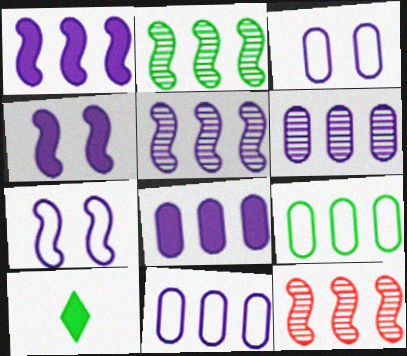[[2, 5, 12], 
[3, 10, 12], 
[6, 8, 11]]